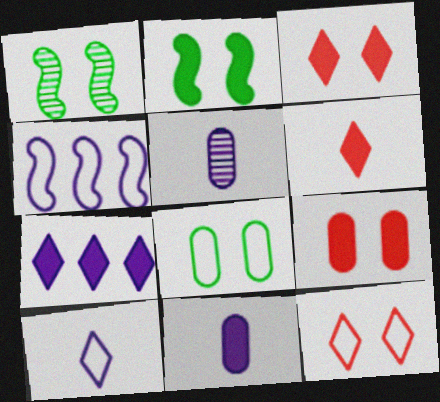[]